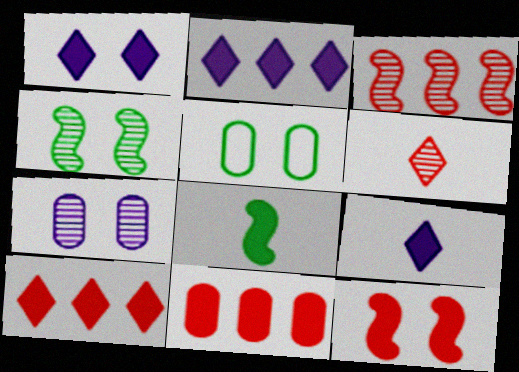[[1, 2, 9], 
[1, 8, 11], 
[3, 5, 9]]